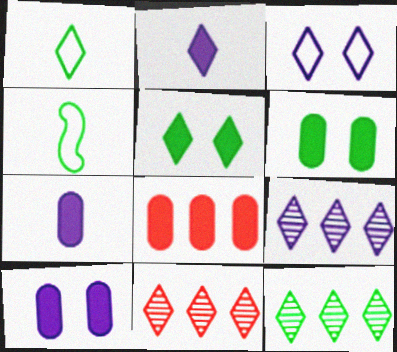[[1, 5, 12], 
[2, 3, 9], 
[4, 6, 12], 
[4, 10, 11], 
[6, 7, 8], 
[9, 11, 12]]